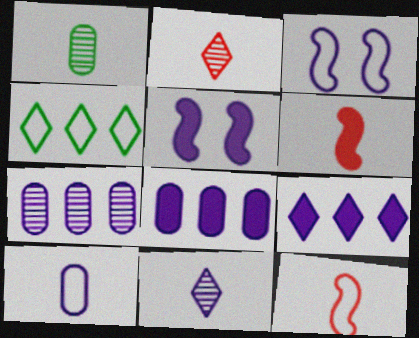[[3, 8, 11]]